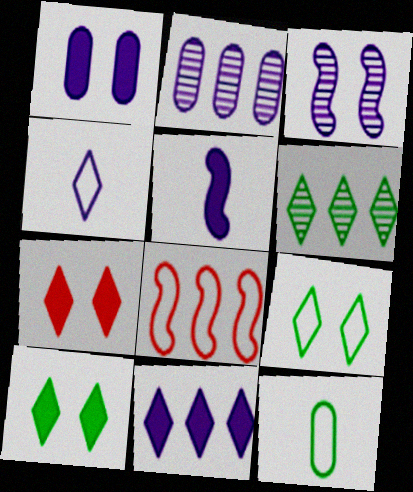[[1, 5, 11], 
[4, 6, 7]]